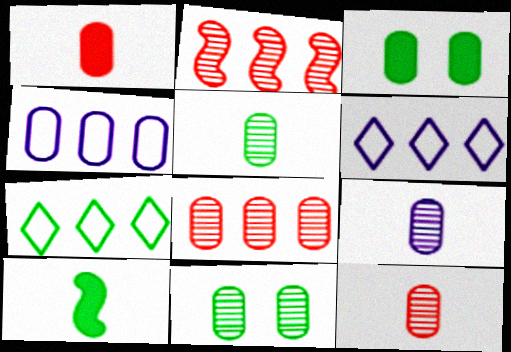[[1, 4, 11], 
[3, 4, 12], 
[5, 9, 12], 
[7, 10, 11], 
[8, 9, 11]]